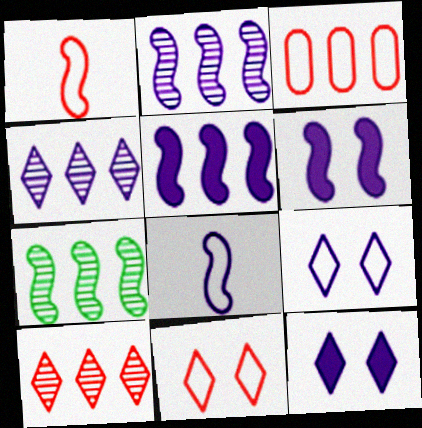[[1, 3, 11], 
[1, 6, 7], 
[2, 6, 8]]